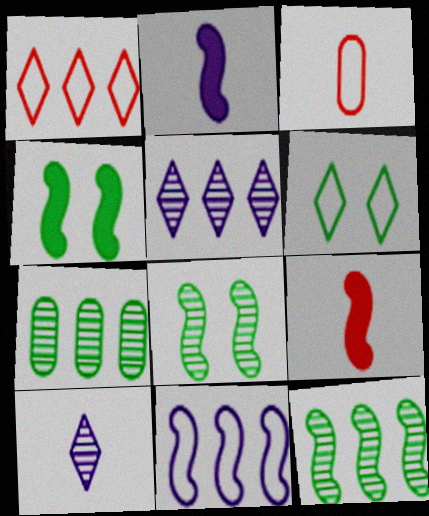[[3, 4, 5], 
[3, 6, 11], 
[8, 9, 11]]